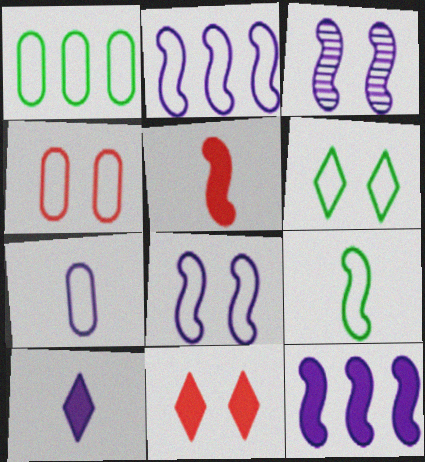[[1, 4, 7], 
[1, 6, 9], 
[4, 6, 8]]